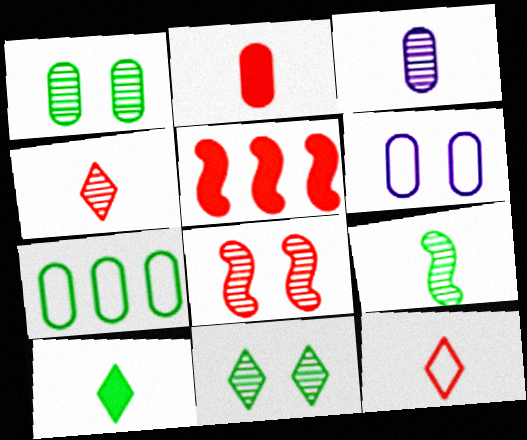[[3, 4, 9]]